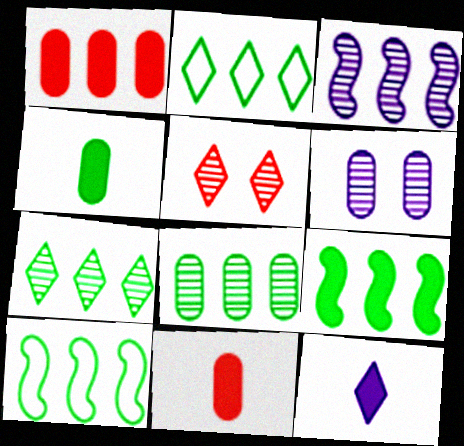[[1, 2, 3], 
[2, 5, 12], 
[2, 8, 9]]